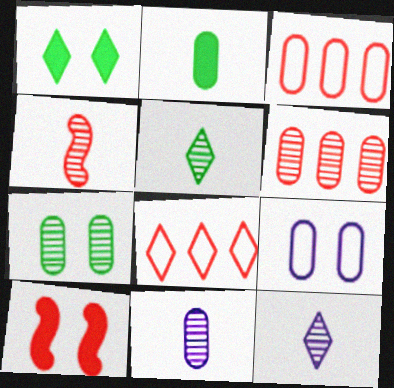[[1, 8, 12], 
[2, 6, 9], 
[4, 5, 11], 
[6, 7, 11]]